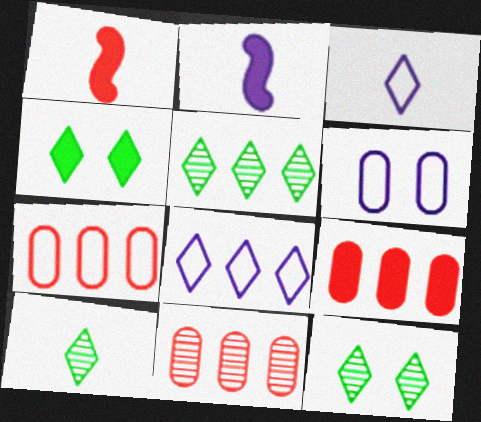[[1, 5, 6], 
[2, 4, 9], 
[2, 7, 12], 
[5, 10, 12], 
[7, 9, 11]]